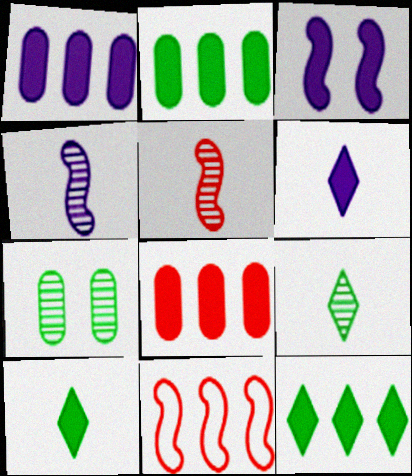[[1, 2, 8], 
[1, 3, 6], 
[3, 8, 10], 
[6, 7, 11]]